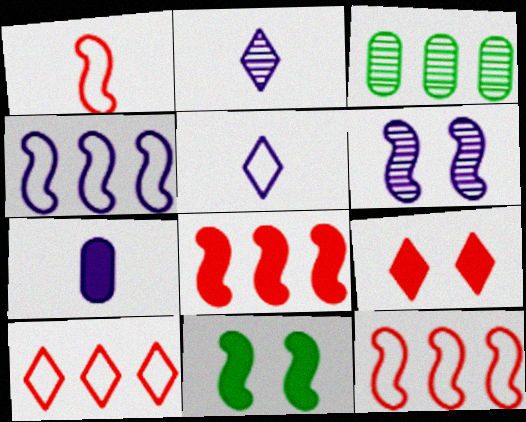[]